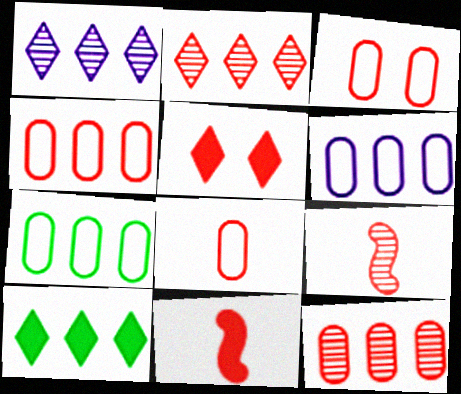[[2, 3, 11], 
[3, 4, 8], 
[4, 5, 9], 
[4, 6, 7]]